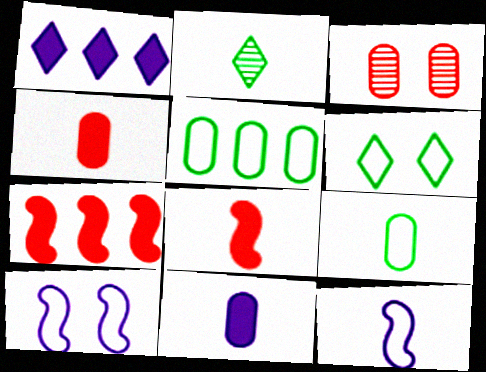[[2, 4, 12], 
[3, 5, 11]]